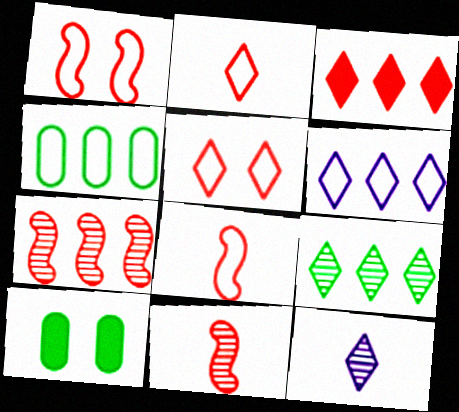[[3, 6, 9], 
[6, 10, 11]]